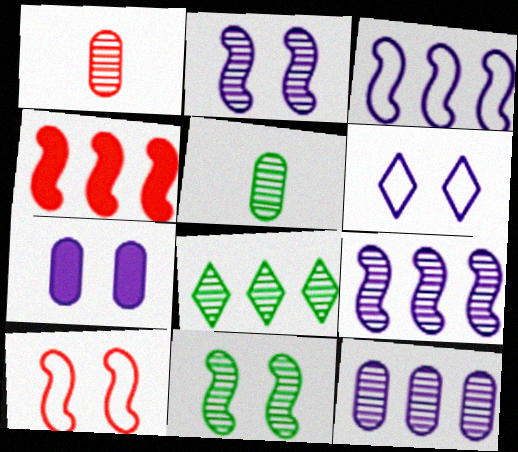[[1, 2, 8], 
[2, 6, 7], 
[4, 5, 6], 
[5, 8, 11]]